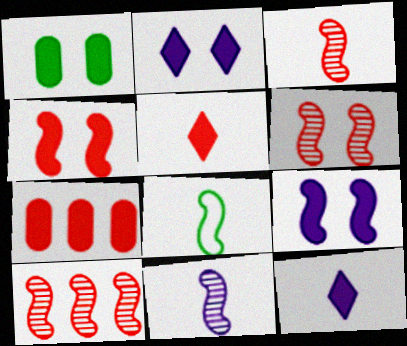[[1, 2, 4], 
[3, 6, 10], 
[4, 5, 7], 
[8, 9, 10]]